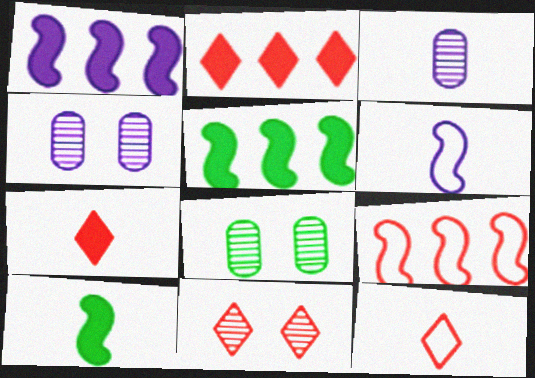[[1, 8, 12], 
[2, 6, 8], 
[2, 11, 12], 
[3, 10, 12], 
[4, 5, 12]]